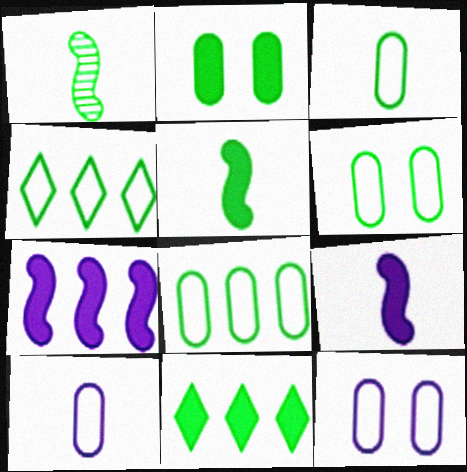[[1, 2, 4], 
[1, 6, 11], 
[2, 5, 11], 
[3, 6, 8]]